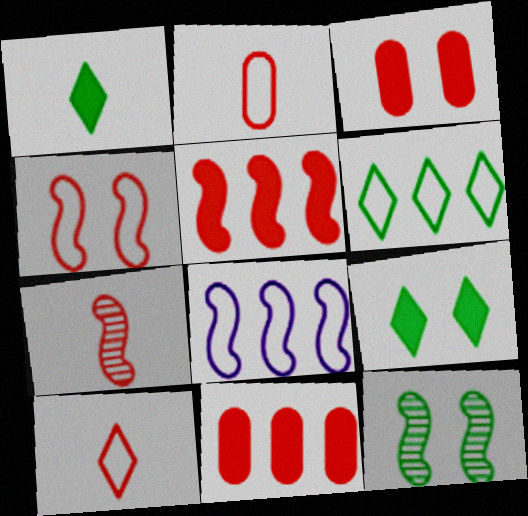[[4, 5, 7]]